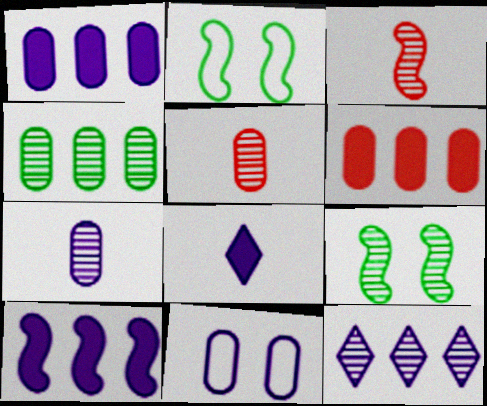[[1, 7, 11], 
[2, 3, 10], 
[5, 9, 12]]